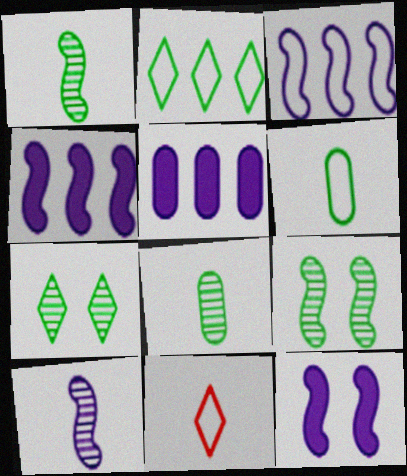[[3, 10, 12], 
[5, 9, 11]]